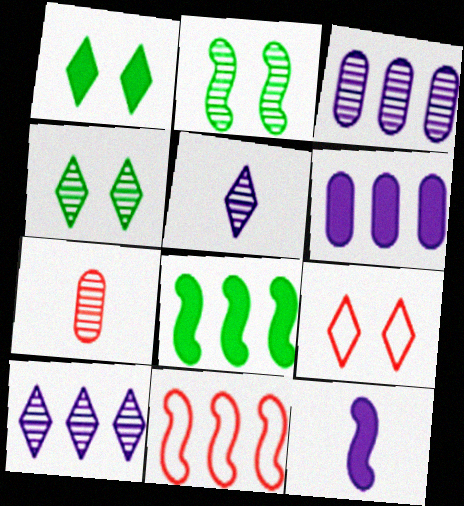[[2, 7, 10], 
[2, 11, 12]]